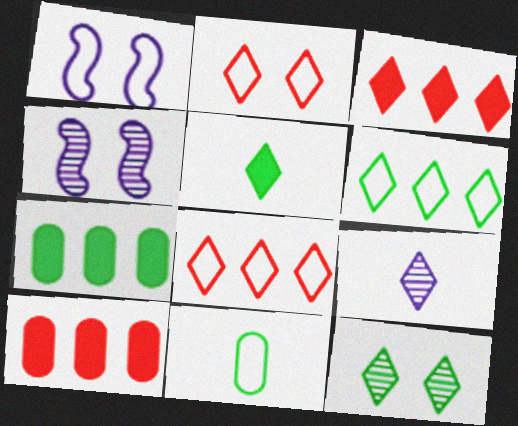[[1, 8, 11], 
[3, 4, 11], 
[5, 6, 12]]